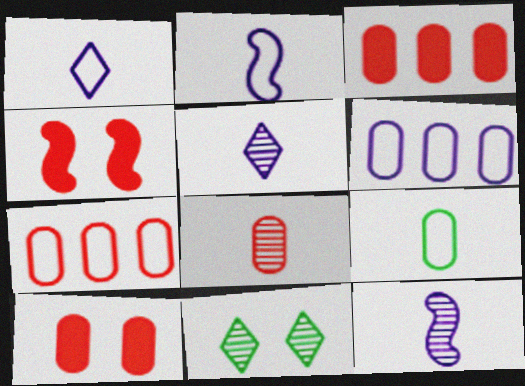[[2, 3, 11], 
[7, 8, 10]]